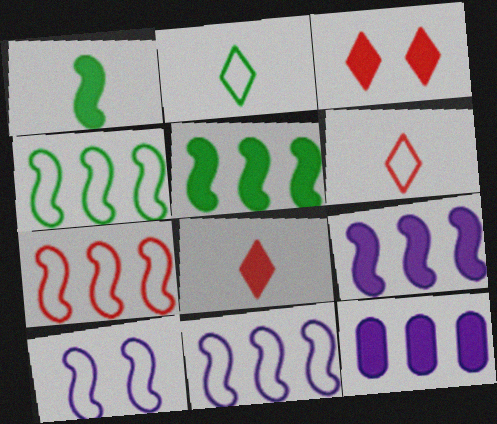[[1, 3, 12], 
[4, 7, 11]]